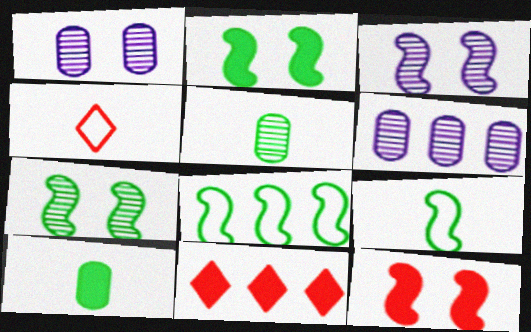[[1, 9, 11], 
[2, 4, 6], 
[6, 8, 11]]